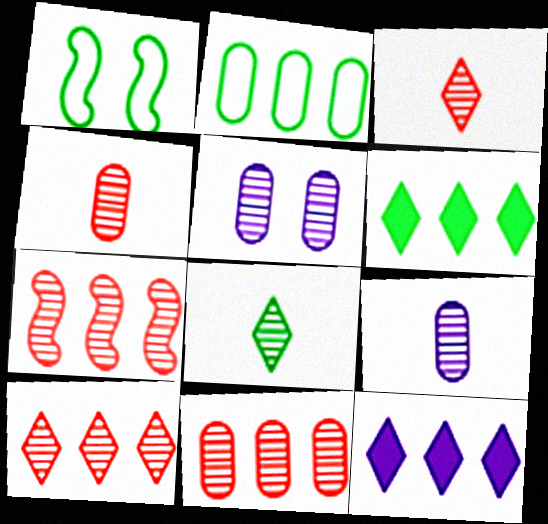[[1, 4, 12], 
[2, 7, 12], 
[5, 7, 8], 
[7, 10, 11]]